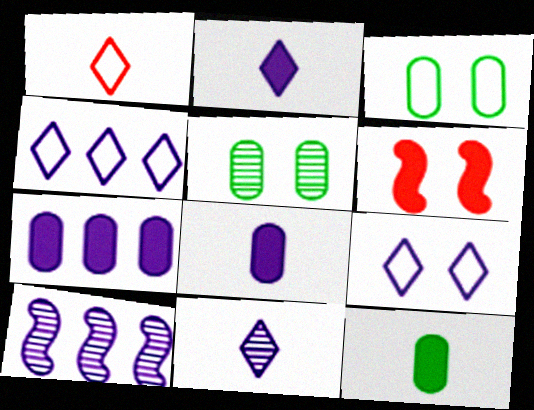[[4, 7, 10], 
[5, 6, 9], 
[8, 9, 10]]